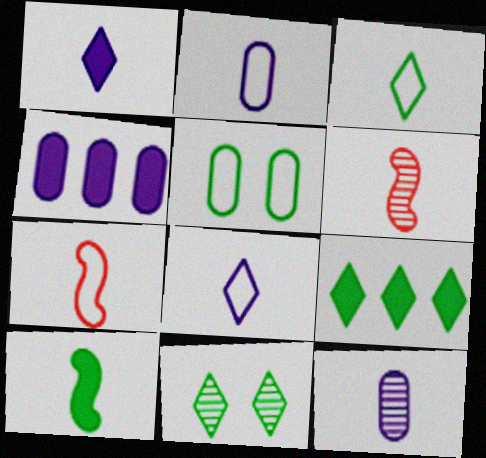[[2, 3, 7], 
[3, 9, 11], 
[4, 7, 11]]